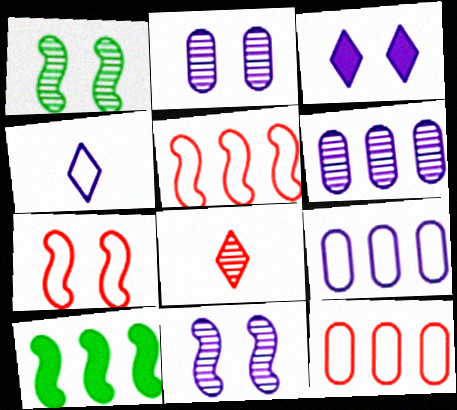[[1, 6, 8]]